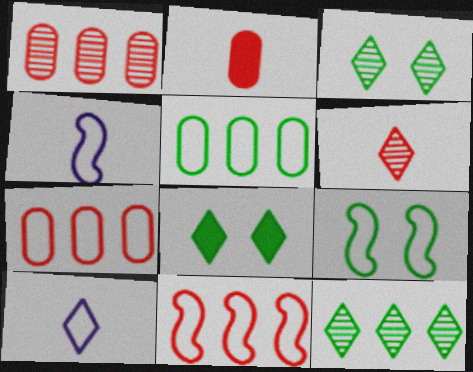[[1, 4, 8], 
[4, 9, 11], 
[7, 9, 10]]